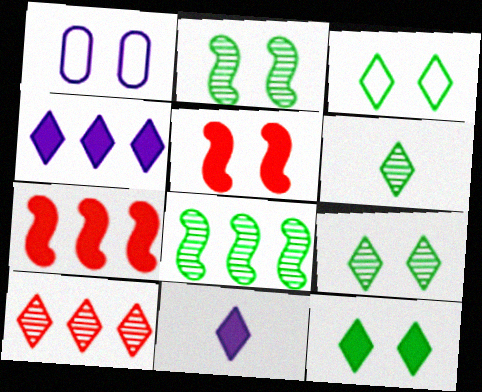[[1, 5, 9], 
[1, 6, 7], 
[3, 9, 12], 
[3, 10, 11]]